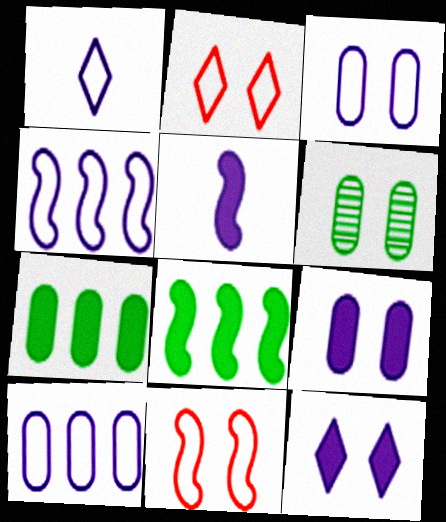[[1, 3, 4], 
[6, 11, 12]]